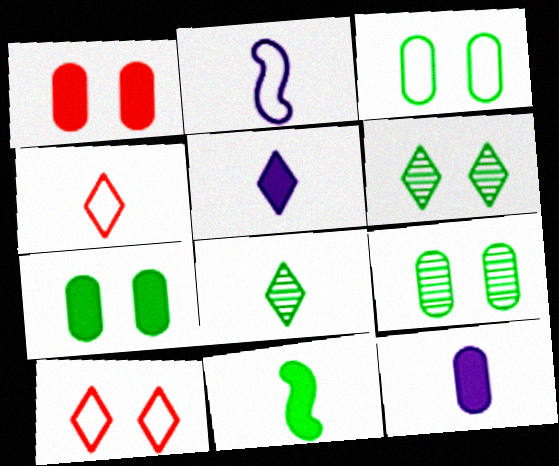[[3, 7, 9], 
[4, 5, 8]]